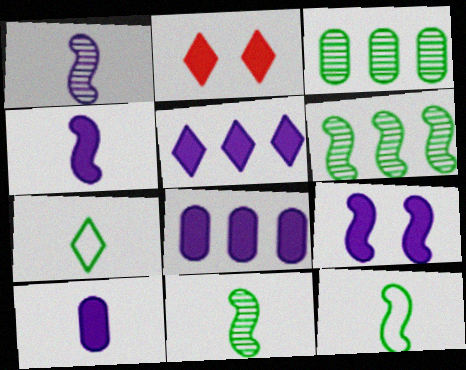[[5, 9, 10]]